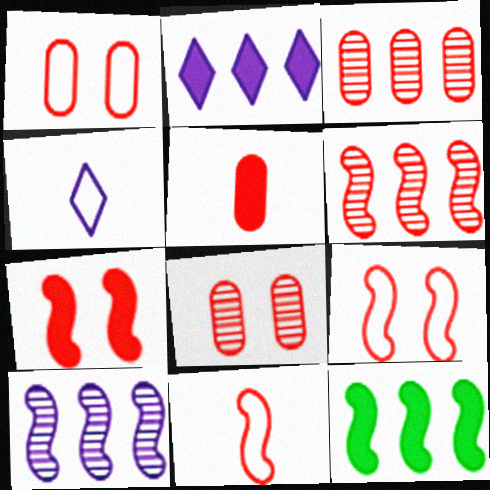[[1, 3, 5], 
[4, 8, 12], 
[6, 7, 11]]